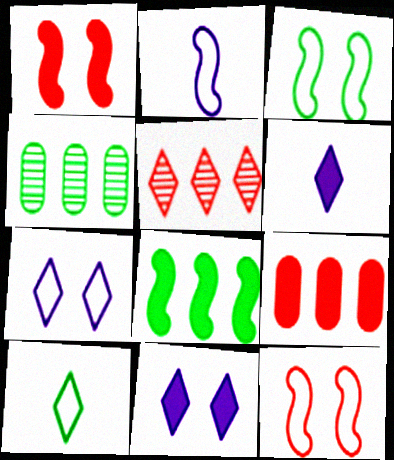[[4, 6, 12], 
[5, 10, 11]]